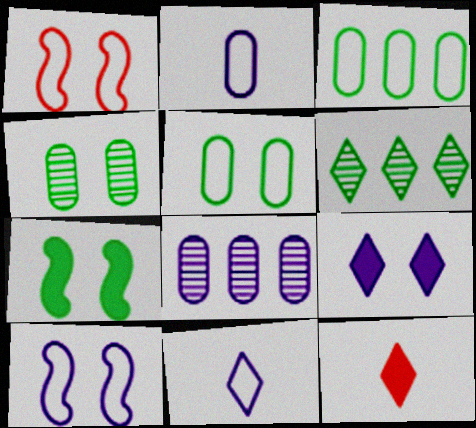[[1, 3, 11], 
[1, 4, 9]]